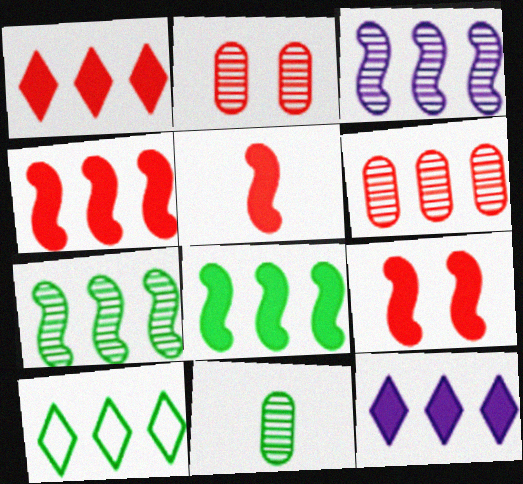[[4, 5, 9]]